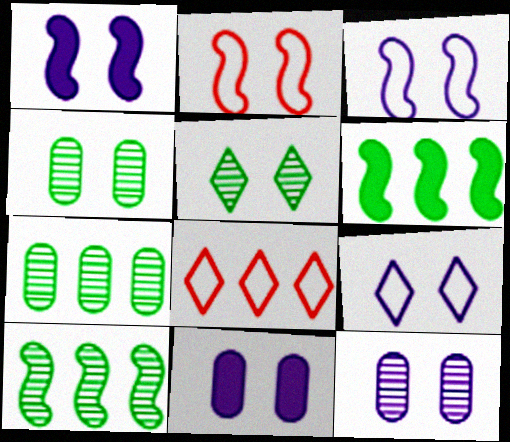[[1, 9, 12], 
[2, 5, 11]]